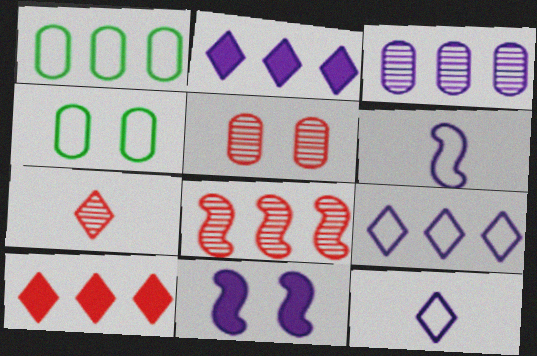[[1, 2, 8], 
[1, 7, 11], 
[3, 11, 12], 
[5, 7, 8]]